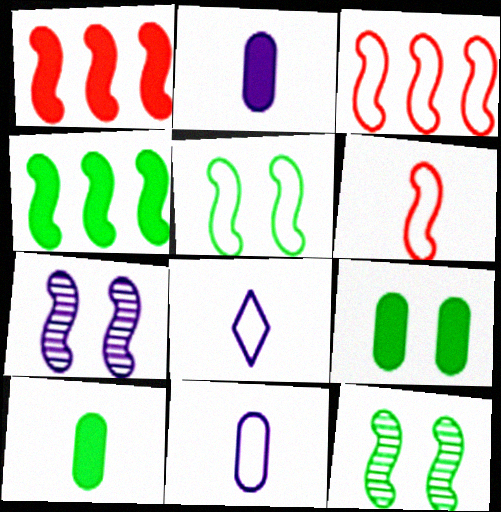[[4, 6, 7]]